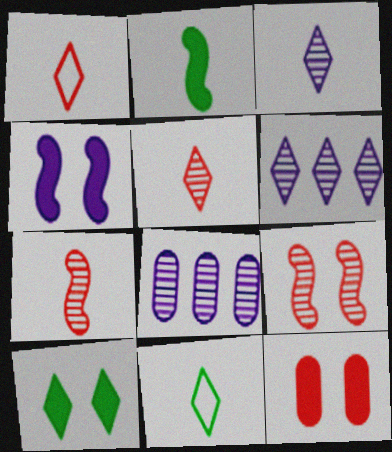[[1, 6, 10], 
[4, 10, 12]]